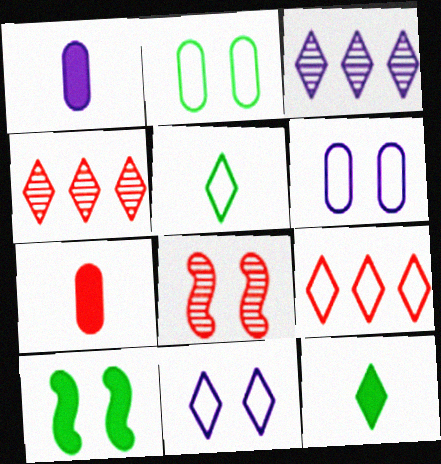[[4, 11, 12], 
[5, 9, 11], 
[7, 8, 9]]